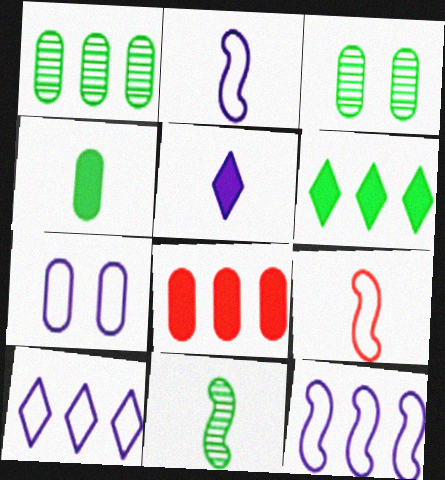[[2, 7, 10]]